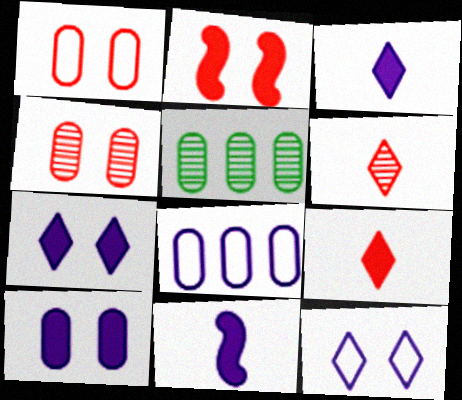[]